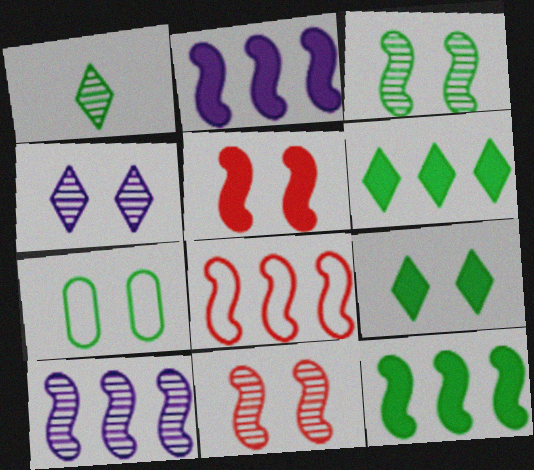[[1, 7, 12], 
[3, 7, 9], 
[4, 5, 7], 
[8, 10, 12]]